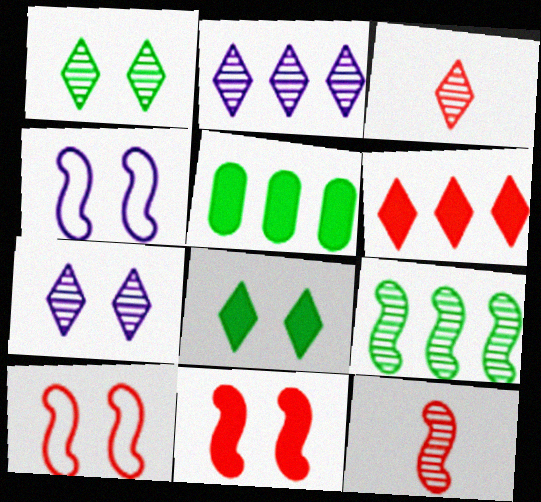[[1, 2, 3], 
[3, 4, 5]]